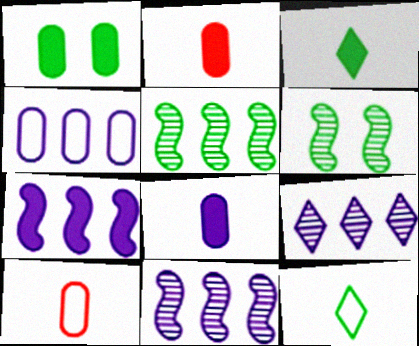[[1, 5, 12], 
[4, 7, 9]]